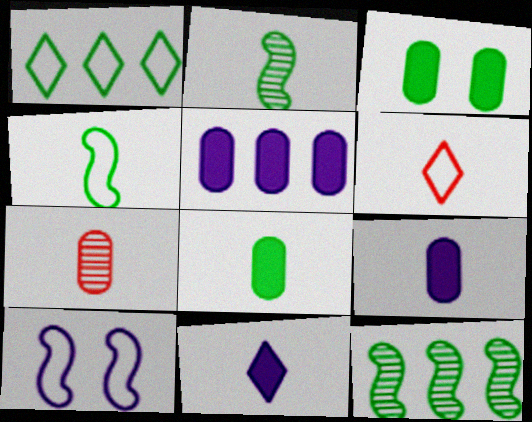[[1, 2, 3], 
[2, 6, 9], 
[4, 7, 11]]